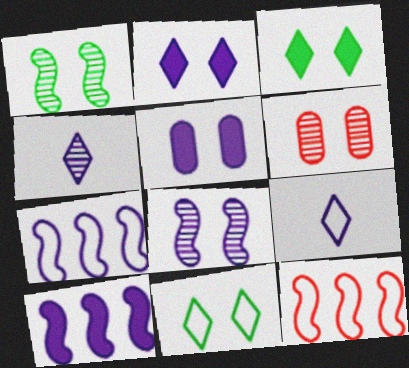[[4, 5, 7]]